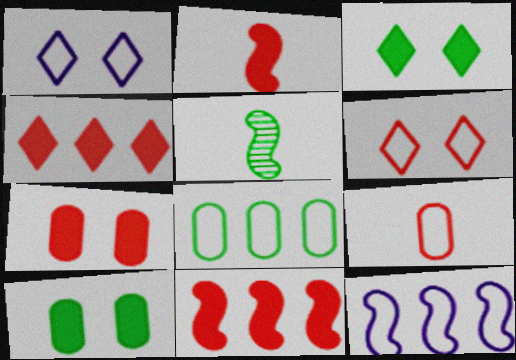[[2, 4, 7], 
[3, 5, 8]]